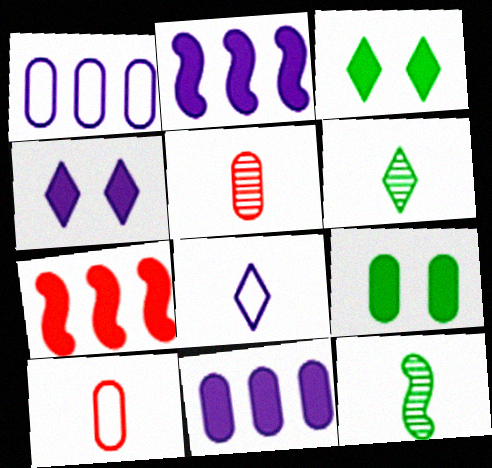[[1, 5, 9]]